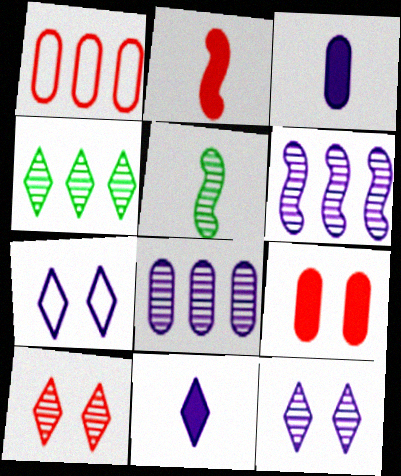[[1, 2, 10], 
[3, 6, 7], 
[5, 8, 10]]